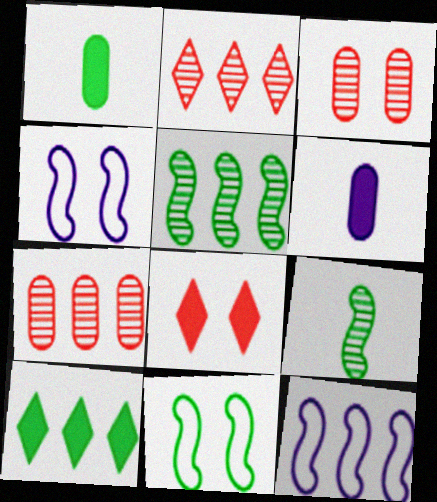[[1, 2, 4], 
[2, 6, 11], 
[7, 10, 12]]